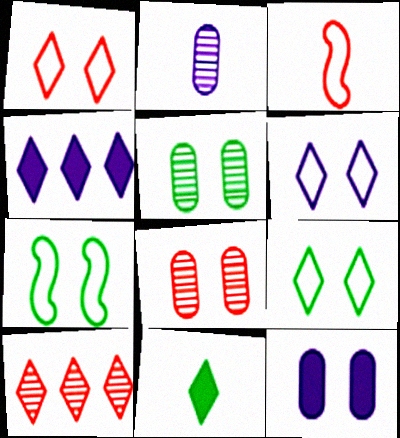[[1, 6, 9], 
[2, 3, 11], 
[3, 4, 5], 
[6, 10, 11]]